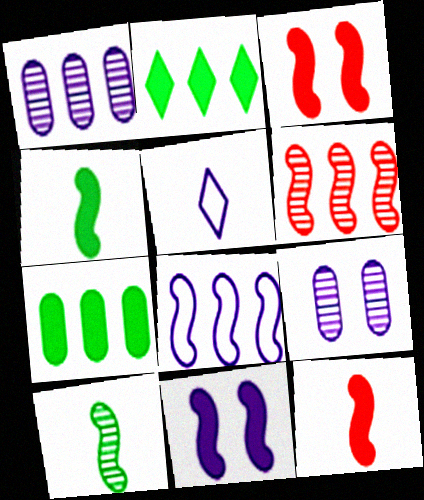[[1, 5, 11], 
[3, 8, 10]]